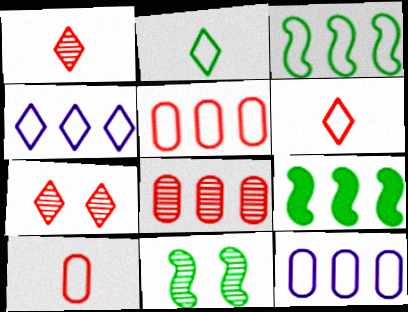[[3, 4, 5], 
[4, 8, 9]]